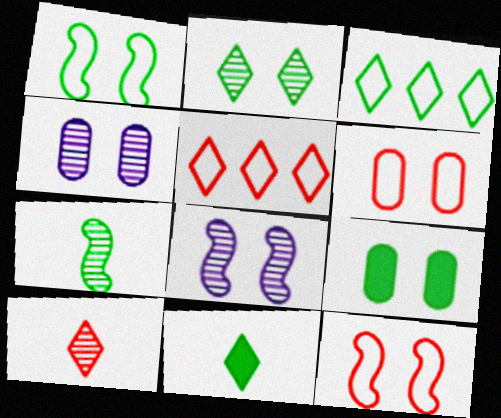[[1, 2, 9], 
[2, 3, 11], 
[3, 7, 9], 
[4, 6, 9]]